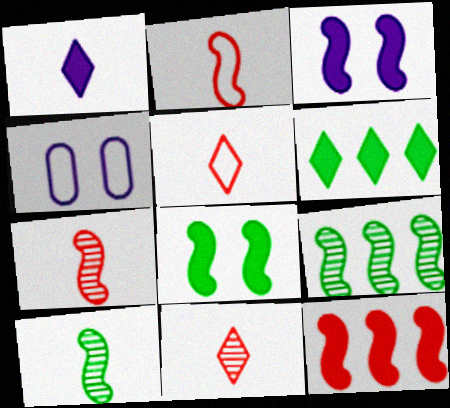[[2, 3, 9], 
[4, 6, 7]]